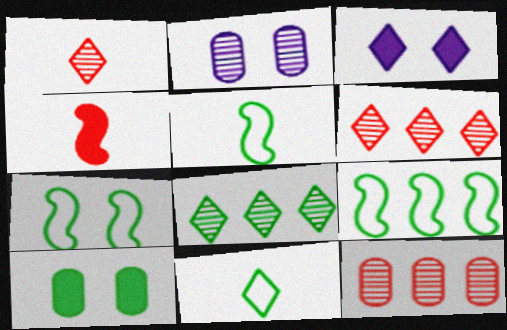[[3, 5, 12], 
[3, 6, 11], 
[5, 7, 9], 
[5, 8, 10]]